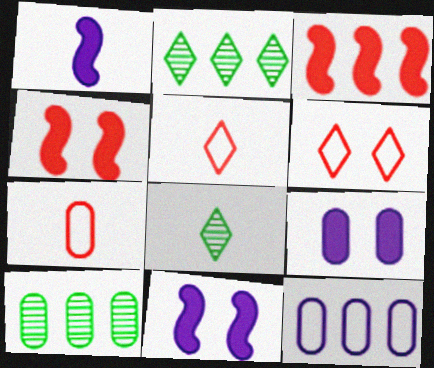[[1, 6, 10], 
[1, 7, 8], 
[2, 3, 12], 
[2, 7, 11], 
[4, 8, 12], 
[5, 10, 11], 
[7, 9, 10]]